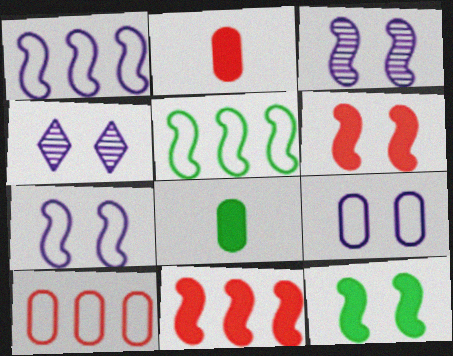[[2, 4, 5]]